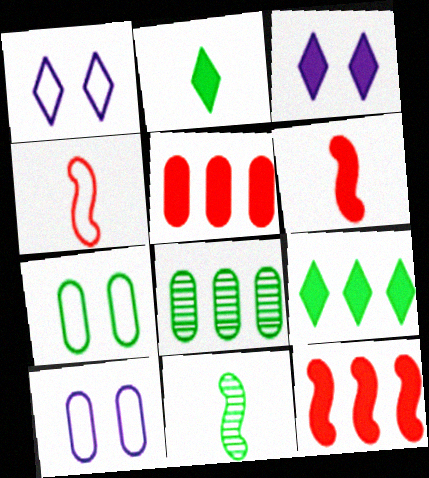[[1, 5, 11], 
[1, 6, 8], 
[3, 4, 8], 
[7, 9, 11]]